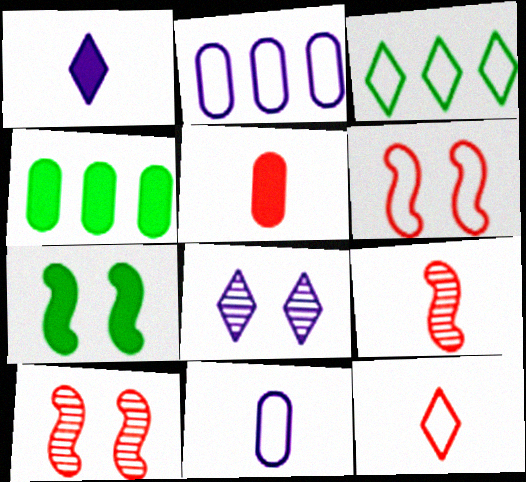[[3, 6, 11], 
[5, 9, 12]]